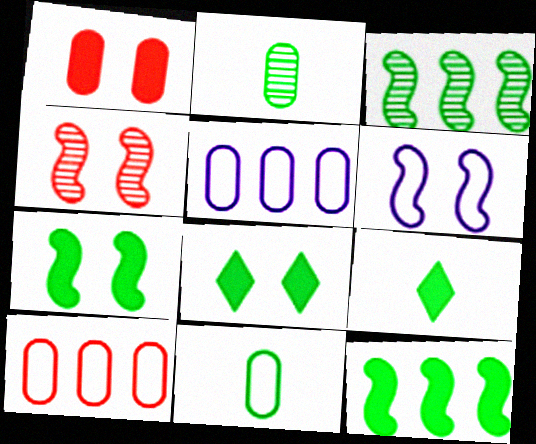[[1, 2, 5], 
[3, 8, 11], 
[4, 5, 9], 
[4, 6, 7]]